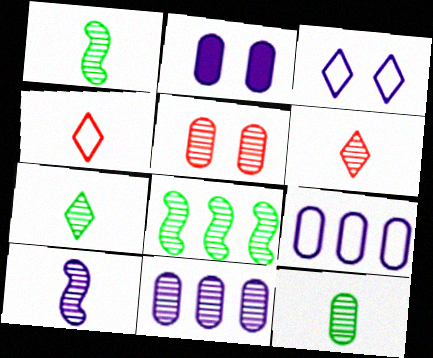[[1, 7, 12], 
[2, 4, 8], 
[5, 11, 12], 
[6, 10, 12]]